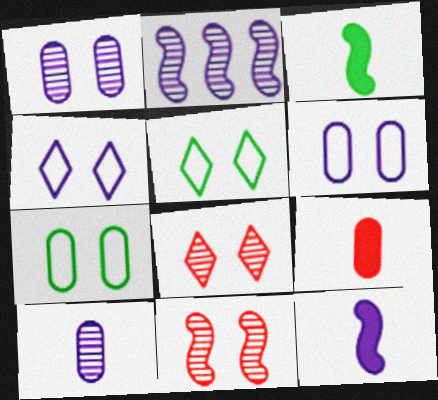[[2, 5, 9]]